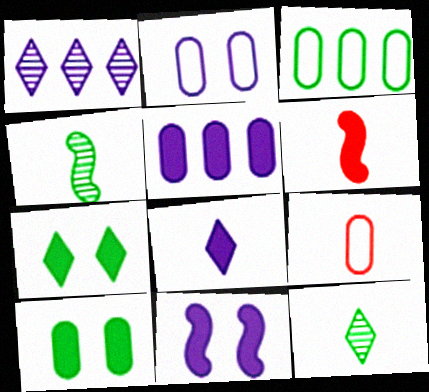[[2, 3, 9], 
[3, 4, 7], 
[4, 8, 9], 
[5, 6, 7], 
[5, 8, 11]]